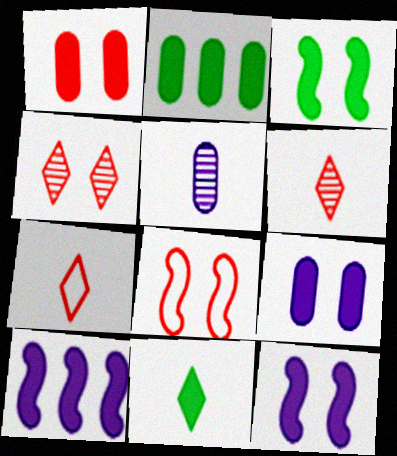[[1, 4, 8], 
[1, 10, 11], 
[2, 3, 11]]